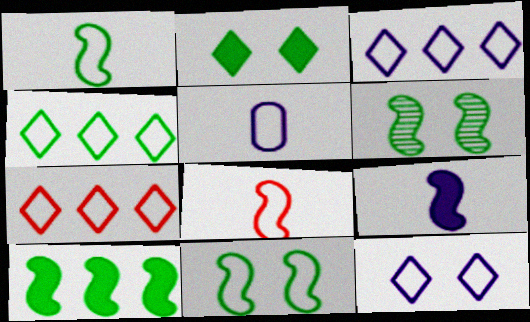[[1, 6, 10], 
[3, 4, 7], 
[5, 7, 11]]